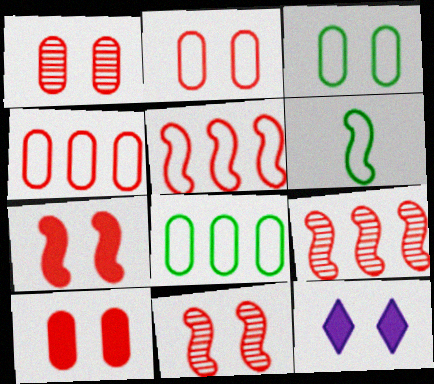[[1, 2, 10], 
[3, 11, 12]]